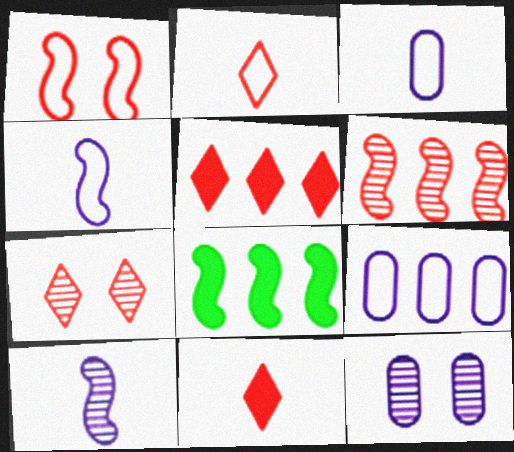[[1, 8, 10], 
[2, 5, 7], 
[2, 8, 12], 
[3, 7, 8]]